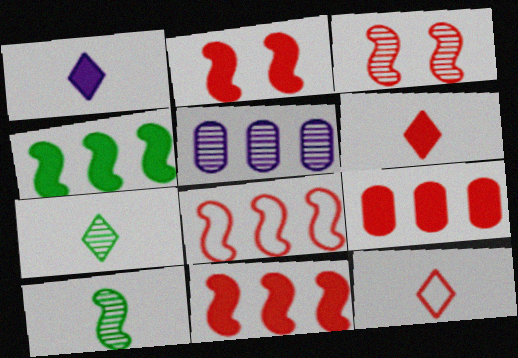[[1, 7, 12], 
[2, 6, 9], 
[3, 5, 7], 
[3, 9, 12]]